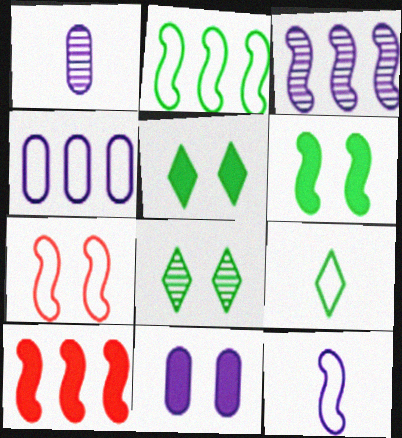[[1, 4, 11], 
[2, 3, 10], 
[2, 7, 12], 
[4, 7, 9], 
[7, 8, 11]]